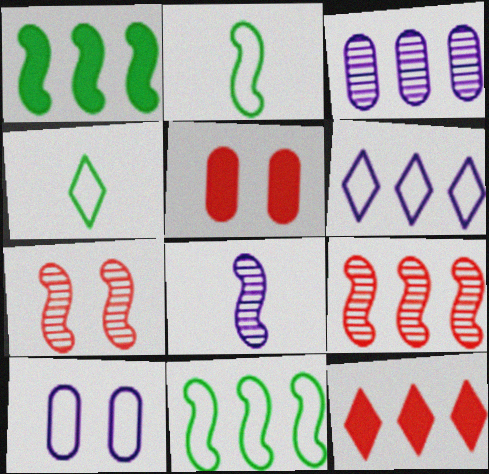[[3, 11, 12]]